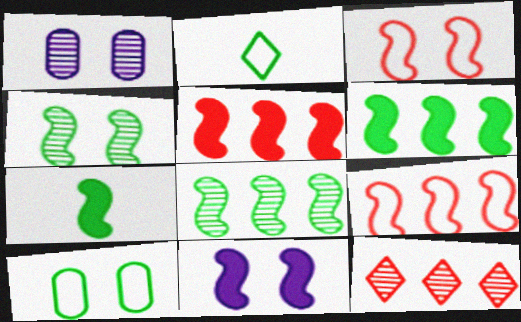[[1, 2, 5], 
[3, 4, 11], 
[5, 7, 11]]